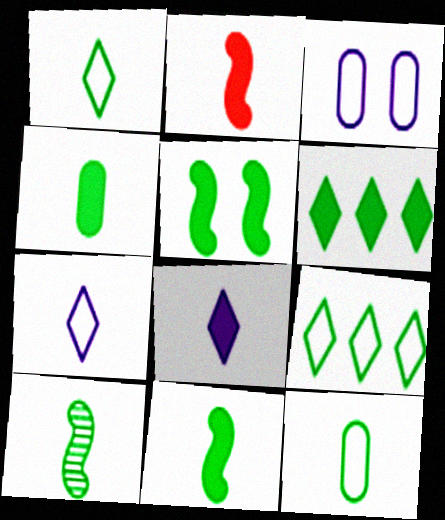[[1, 4, 10], 
[2, 4, 8], 
[4, 5, 6]]